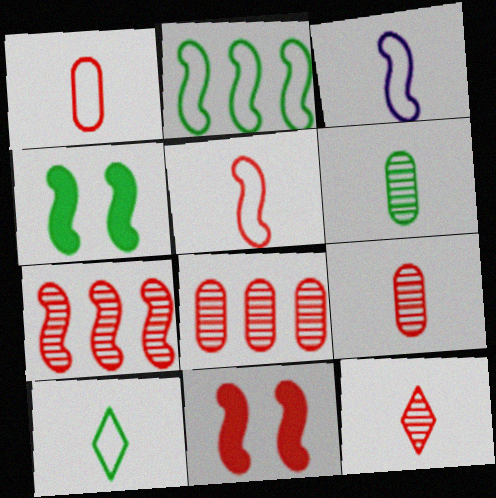[[1, 3, 10], 
[3, 4, 7], 
[5, 7, 11]]